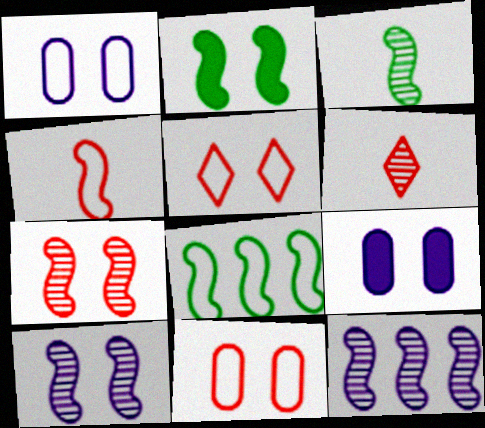[[2, 3, 8], 
[2, 4, 12], 
[3, 7, 12], 
[6, 8, 9]]